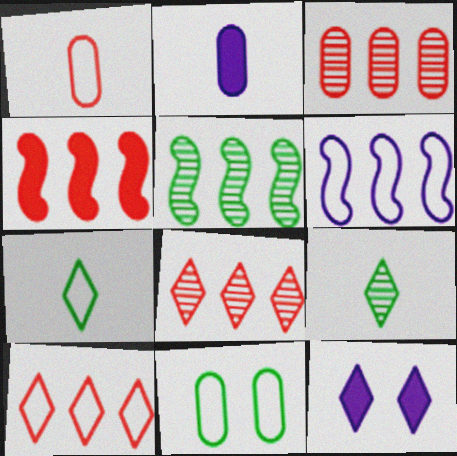[[1, 5, 12], 
[2, 3, 11], 
[3, 4, 10], 
[4, 5, 6], 
[7, 8, 12], 
[9, 10, 12]]